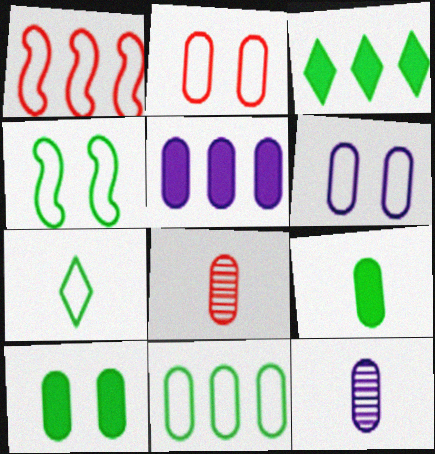[[1, 6, 7], 
[4, 7, 11], 
[5, 6, 12]]